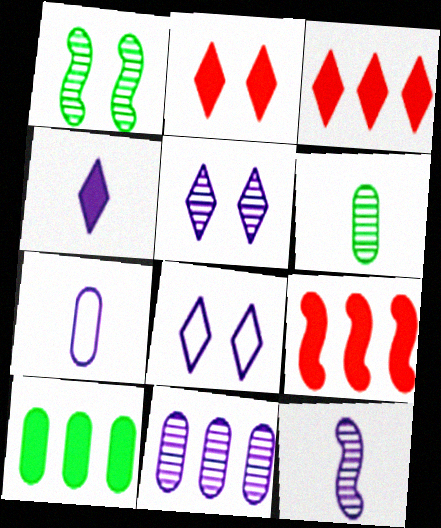[[1, 3, 7], 
[4, 7, 12], 
[5, 11, 12], 
[6, 8, 9]]